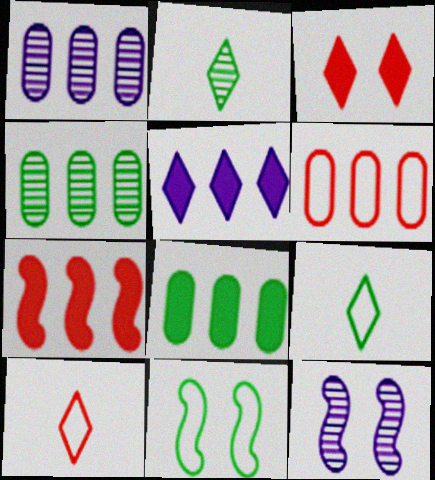[[1, 6, 8], 
[2, 8, 11], 
[5, 7, 8], 
[8, 10, 12]]